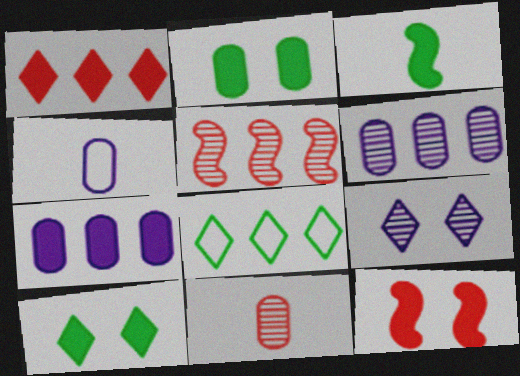[[4, 5, 10], 
[5, 7, 8]]